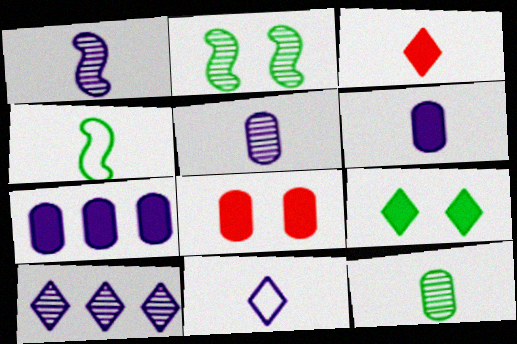[[1, 6, 11], 
[3, 4, 5], 
[4, 8, 10]]